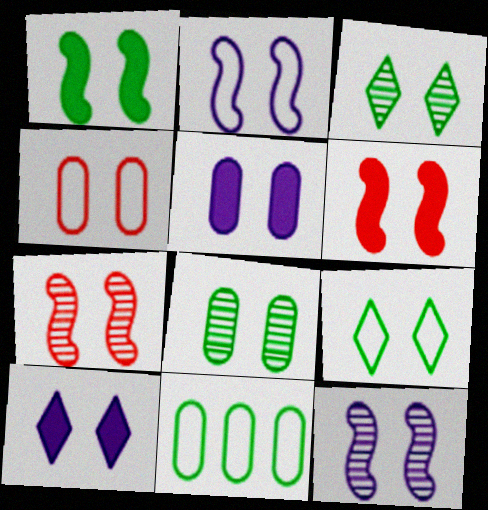[[1, 2, 7], 
[1, 8, 9], 
[2, 4, 9], 
[4, 5, 8], 
[5, 7, 9]]